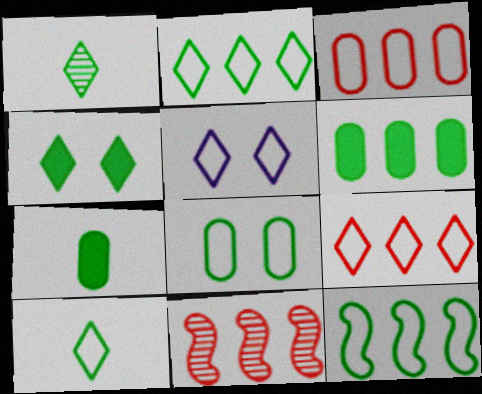[[1, 2, 4], 
[5, 7, 11], 
[5, 9, 10], 
[8, 10, 12]]